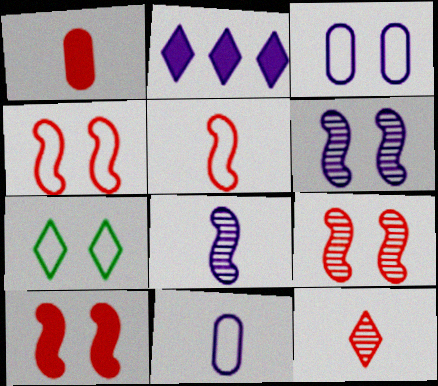[[1, 5, 12], 
[2, 3, 8], 
[2, 6, 11], 
[2, 7, 12], 
[3, 4, 7], 
[4, 9, 10]]